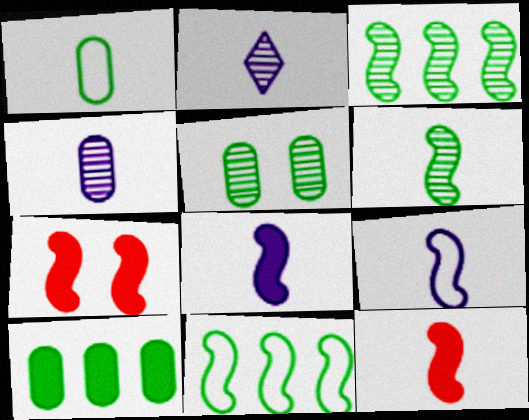[[1, 2, 12], 
[1, 5, 10], 
[3, 7, 9], 
[6, 9, 12]]